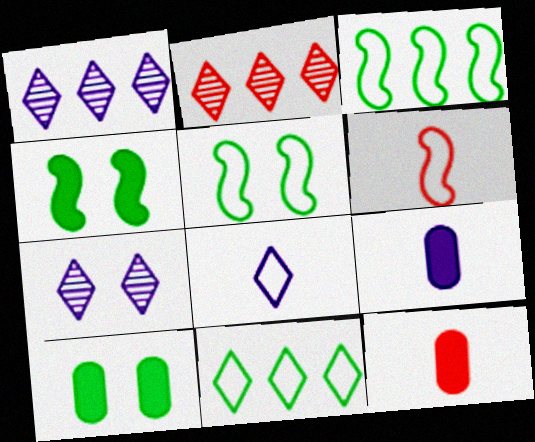[[1, 5, 12], 
[1, 6, 10], 
[2, 5, 9], 
[3, 7, 12]]